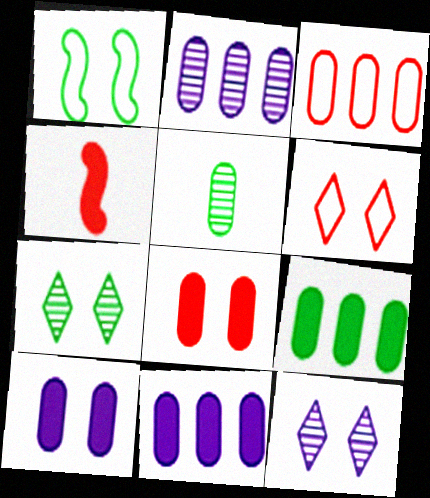[[1, 8, 12], 
[2, 3, 9], 
[3, 5, 10]]